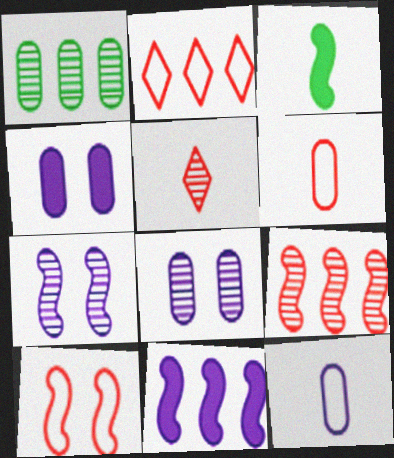[[1, 2, 11], 
[1, 4, 6], 
[1, 5, 7], 
[2, 3, 8], 
[2, 6, 10], 
[3, 5, 12]]